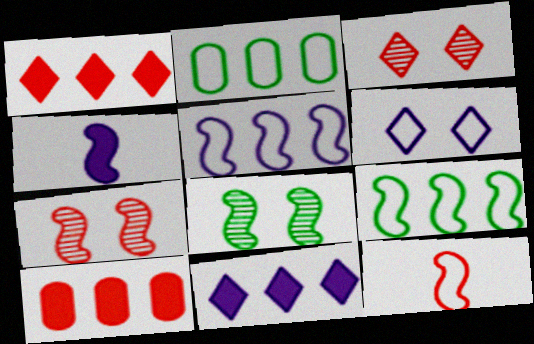[[2, 3, 4], 
[2, 6, 12], 
[3, 10, 12], 
[4, 7, 9]]